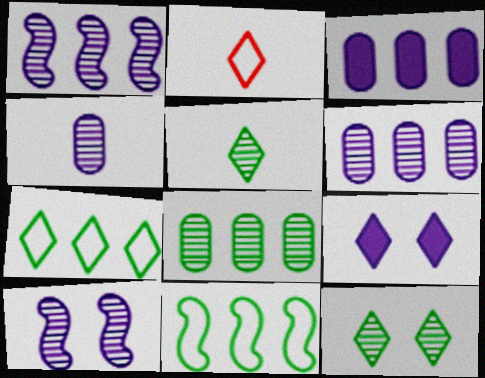[]